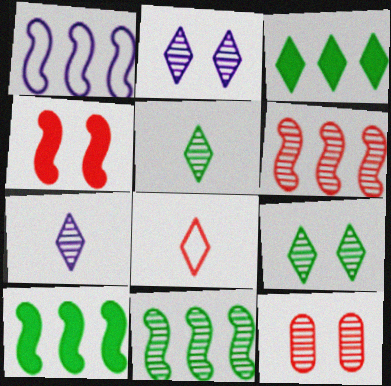[[1, 6, 10], 
[2, 3, 8], 
[7, 11, 12]]